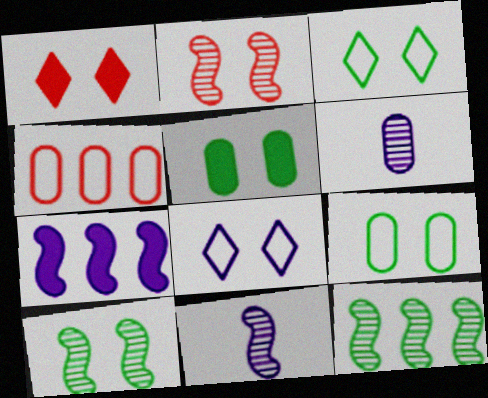[[2, 5, 8], 
[2, 11, 12], 
[3, 5, 10], 
[4, 5, 6], 
[6, 7, 8]]